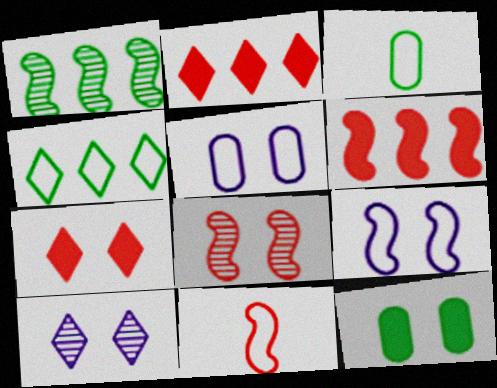[[3, 6, 10], 
[4, 5, 11], 
[6, 8, 11]]